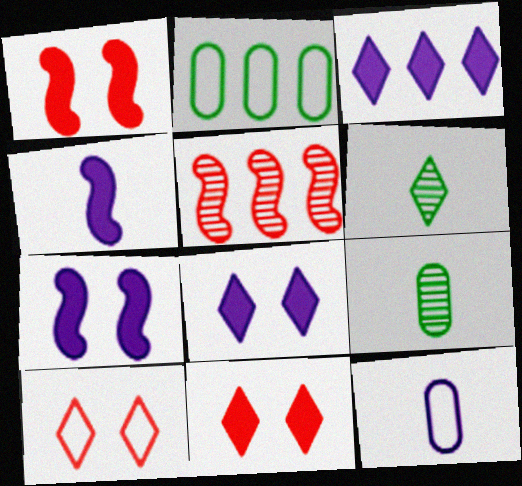[[2, 3, 5], 
[3, 6, 10]]